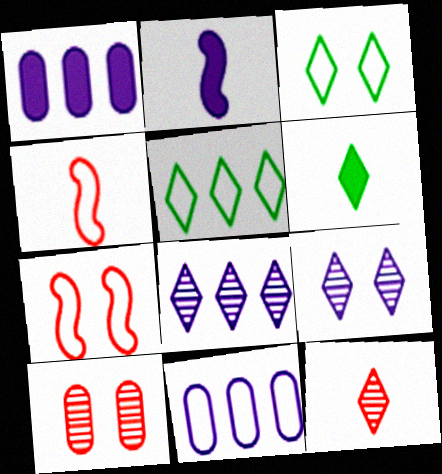[[2, 5, 10], 
[2, 9, 11], 
[3, 4, 11]]